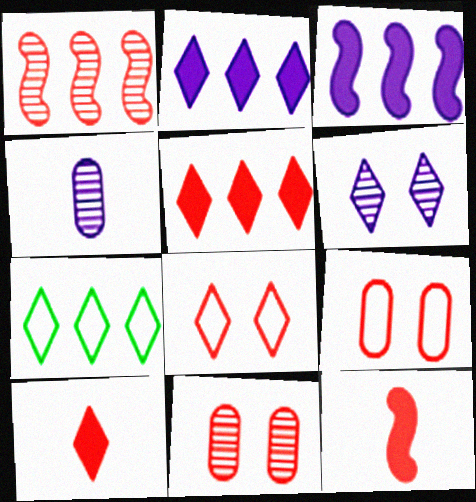[[1, 9, 10], 
[6, 7, 10]]